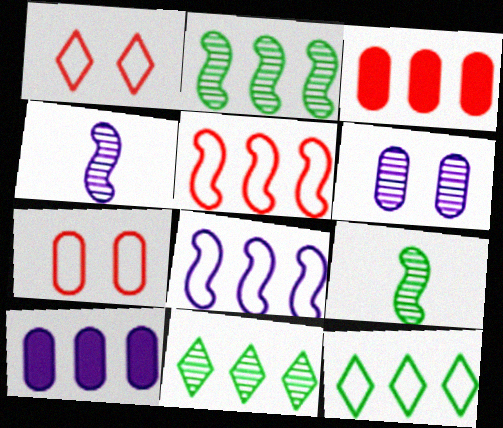[[1, 9, 10], 
[3, 8, 11], 
[5, 10, 11]]